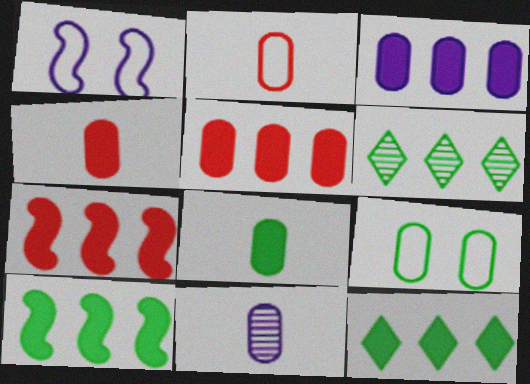[[1, 4, 6], 
[2, 8, 11], 
[3, 7, 12], 
[5, 9, 11]]